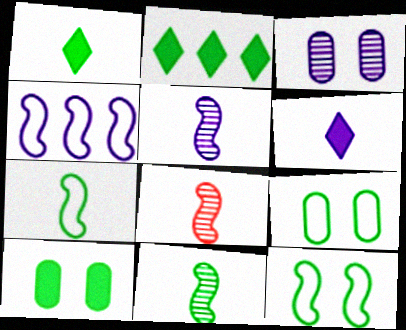[[2, 9, 11], 
[3, 4, 6], 
[5, 8, 11]]